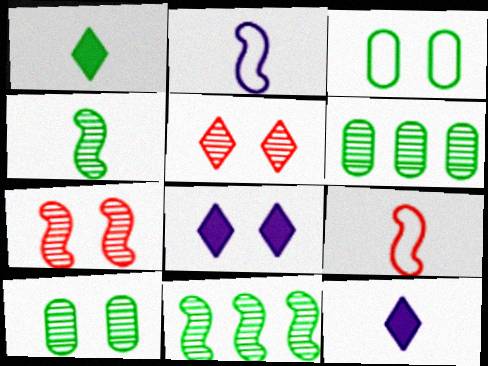[[1, 3, 11], 
[3, 7, 8], 
[6, 8, 9]]